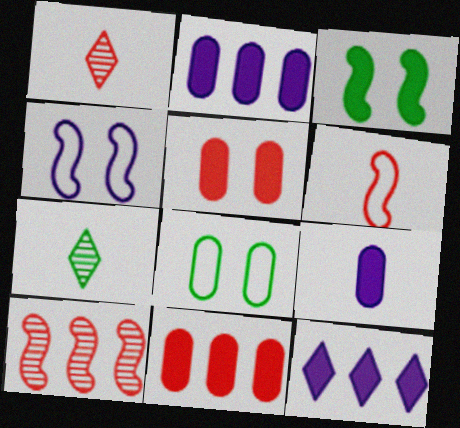[[4, 7, 11], 
[6, 7, 9]]